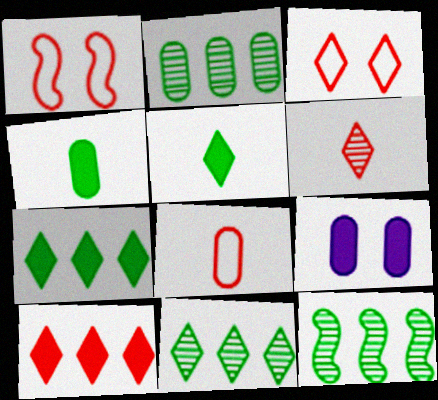[[2, 8, 9], 
[2, 11, 12], 
[3, 6, 10]]